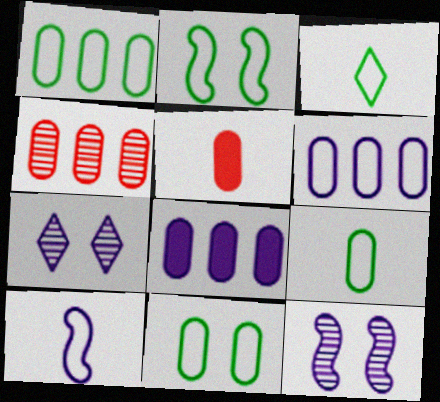[[1, 2, 3], 
[1, 4, 8], 
[1, 9, 11], 
[7, 8, 10]]